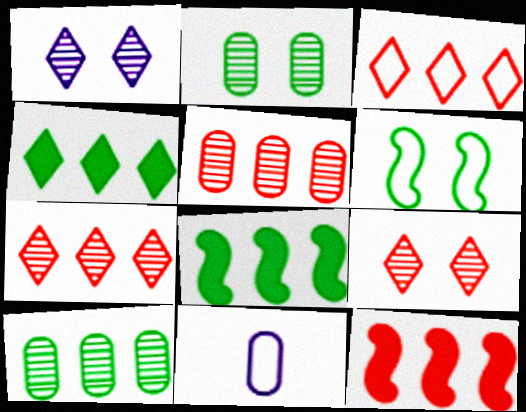[[3, 5, 12], 
[3, 6, 11], 
[8, 9, 11]]